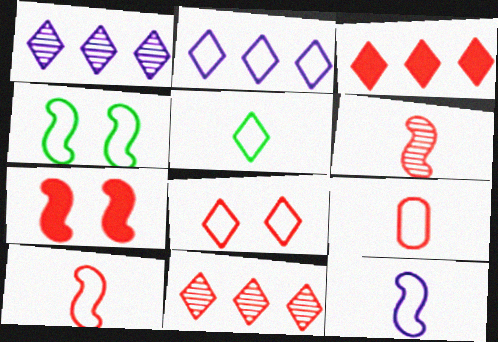[[2, 4, 9], 
[2, 5, 8], 
[5, 9, 12], 
[7, 9, 11]]